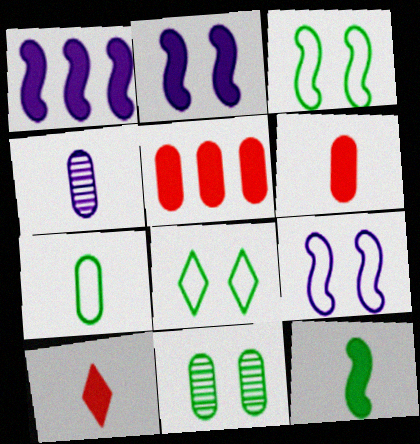[[4, 6, 7]]